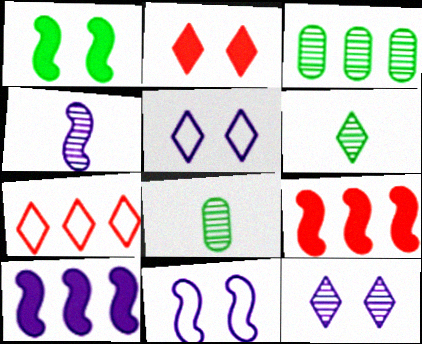[[3, 7, 10], 
[4, 10, 11], 
[5, 8, 9]]